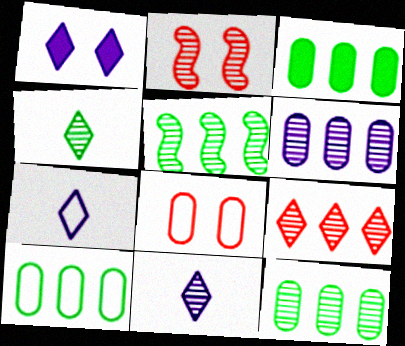[[2, 3, 7], 
[2, 4, 6], 
[2, 11, 12], 
[3, 10, 12], 
[5, 6, 9]]